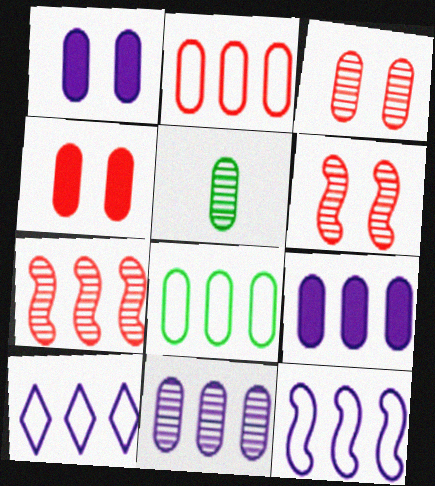[[1, 2, 5], 
[3, 5, 11]]